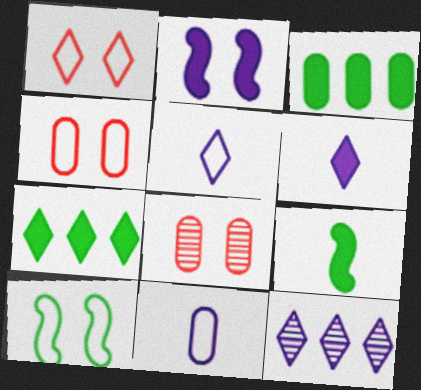[[2, 11, 12], 
[3, 8, 11], 
[4, 9, 12]]